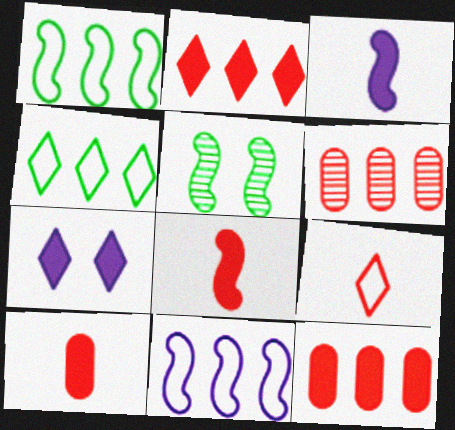[[5, 8, 11]]